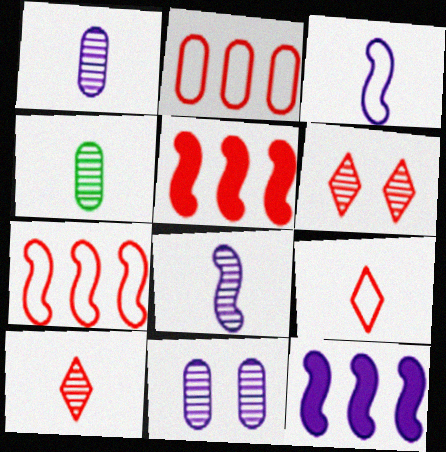[[4, 8, 10]]